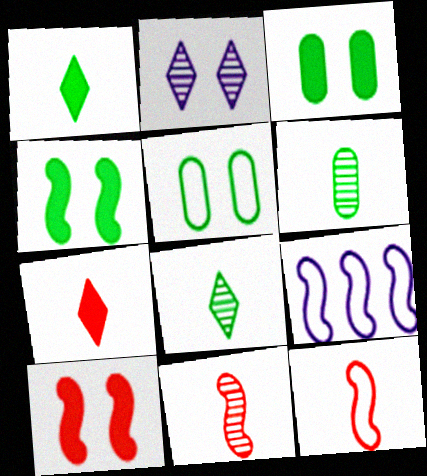[[2, 5, 10], 
[4, 9, 11]]